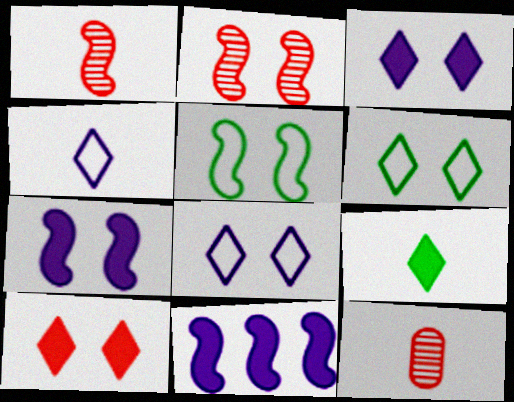[[1, 5, 11], 
[2, 5, 7], 
[6, 11, 12]]